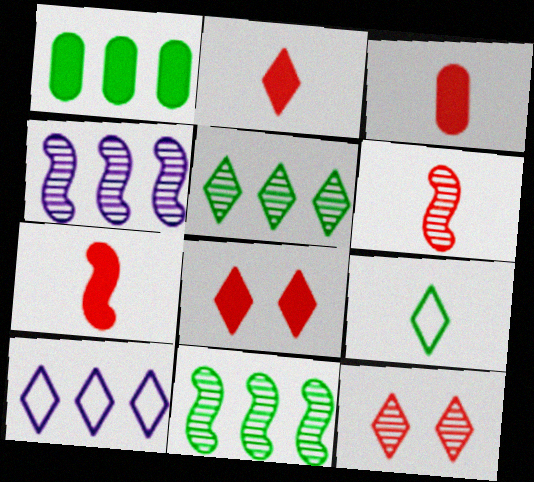[[2, 3, 7]]